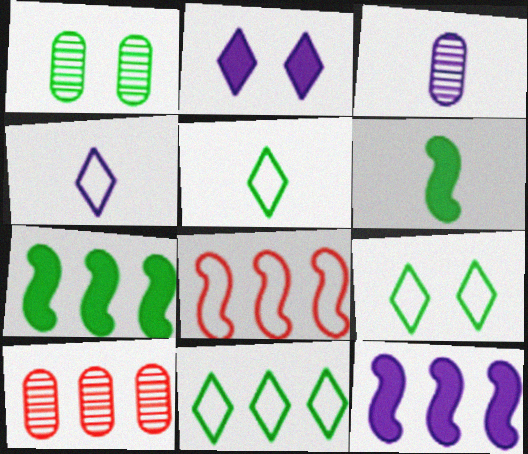[[1, 3, 10], 
[1, 5, 7], 
[1, 6, 11], 
[5, 9, 11], 
[10, 11, 12]]